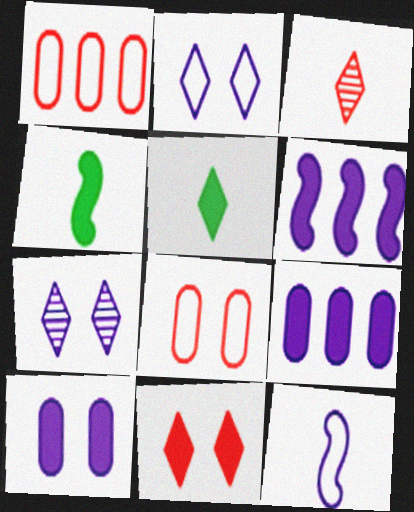[[1, 4, 7], 
[4, 9, 11], 
[7, 9, 12]]